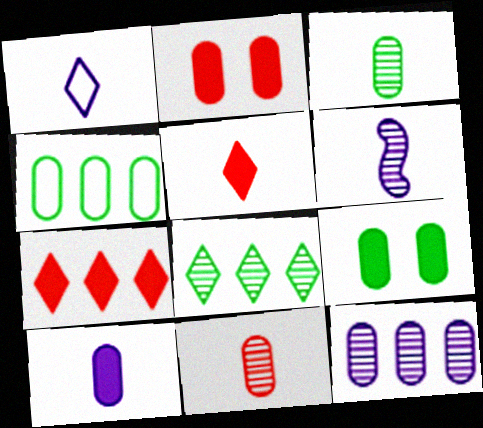[[1, 6, 10], 
[3, 4, 9]]